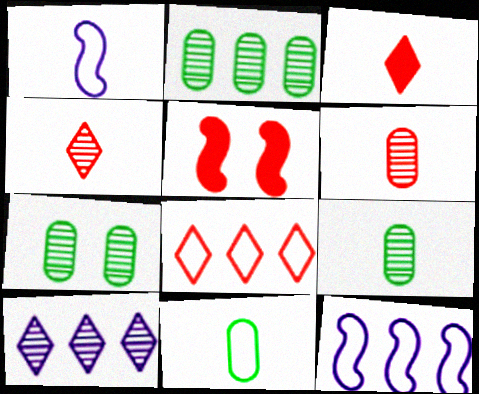[[1, 3, 9], 
[2, 7, 9], 
[3, 7, 12], 
[5, 6, 8], 
[5, 10, 11]]